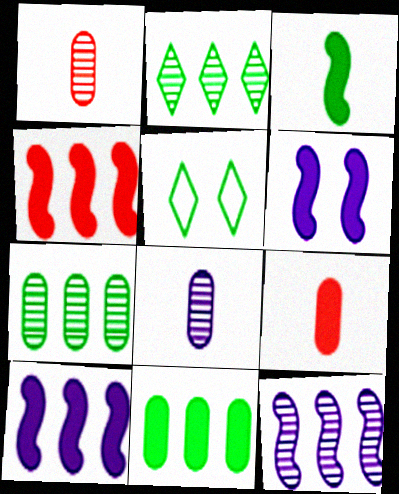[[1, 5, 10], 
[3, 4, 6], 
[3, 5, 7], 
[4, 5, 8], 
[5, 9, 12]]